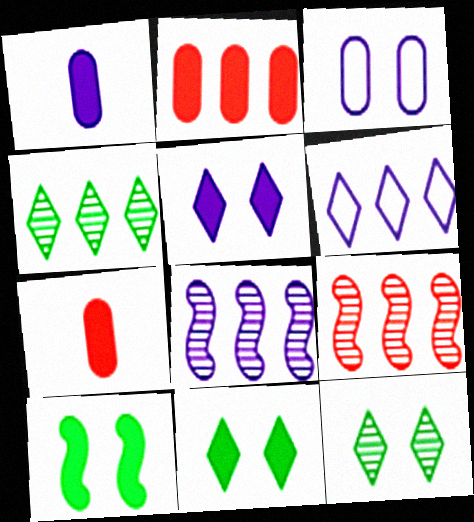[]